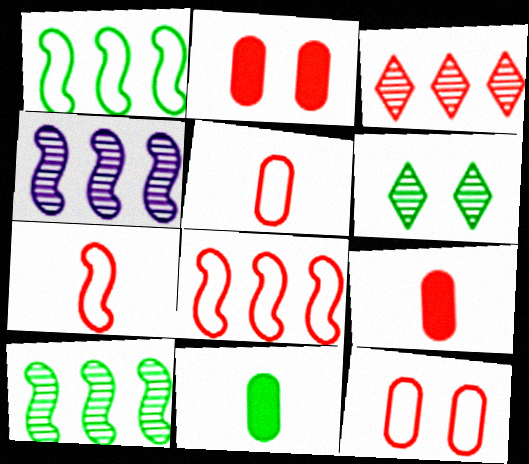[[1, 6, 11], 
[2, 3, 7]]